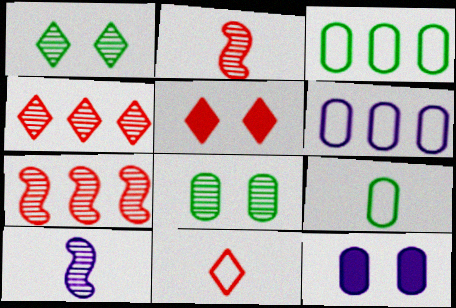[[3, 5, 10], 
[4, 5, 11], 
[4, 8, 10]]